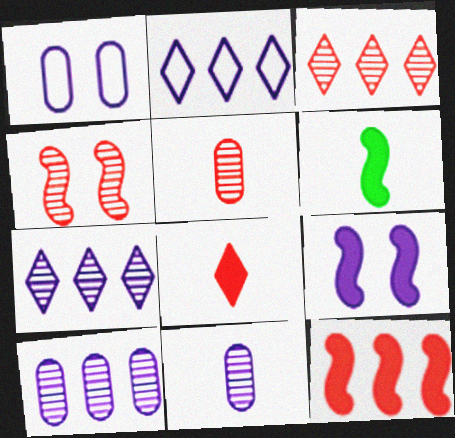[[1, 3, 6], 
[2, 9, 11], 
[3, 4, 5], 
[6, 9, 12]]